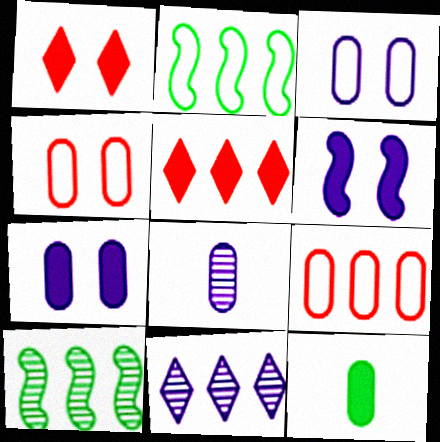[[1, 2, 8], 
[5, 6, 12]]